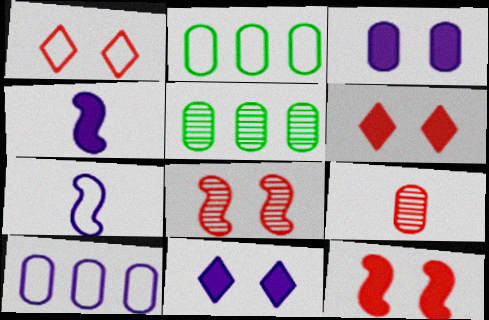[[1, 2, 7], 
[1, 4, 5], 
[2, 3, 9], 
[5, 6, 7]]